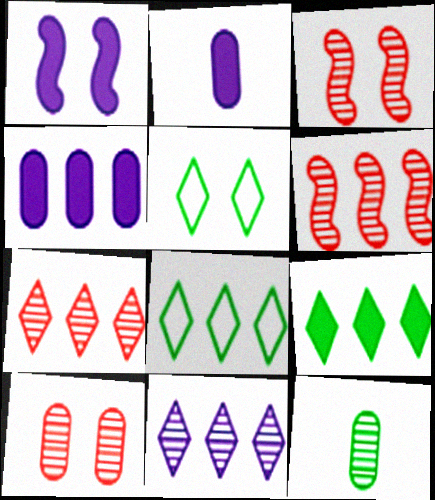[[1, 5, 10], 
[2, 3, 8], 
[2, 5, 6], 
[3, 11, 12], 
[4, 6, 8]]